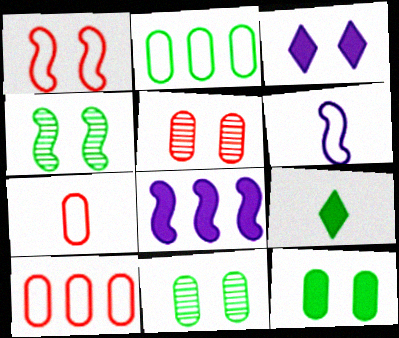[[1, 3, 11], 
[2, 4, 9]]